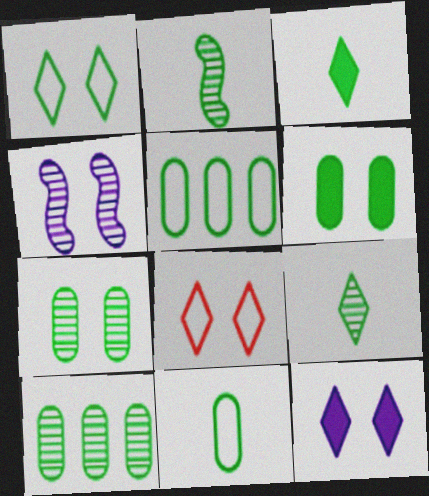[[2, 3, 11], 
[4, 6, 8], 
[6, 10, 11]]